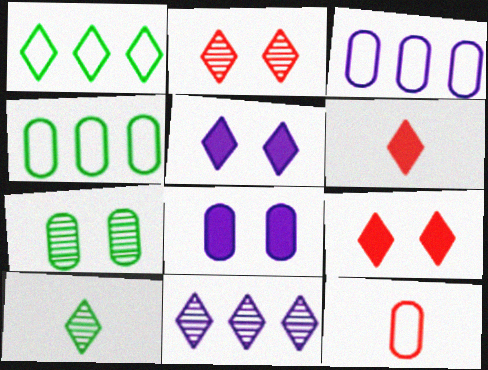[[2, 10, 11]]